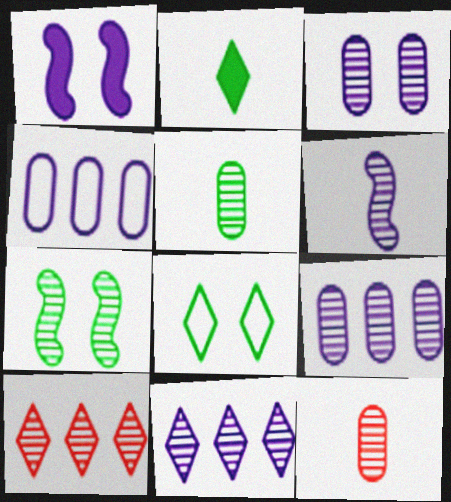[[3, 6, 11], 
[7, 11, 12]]